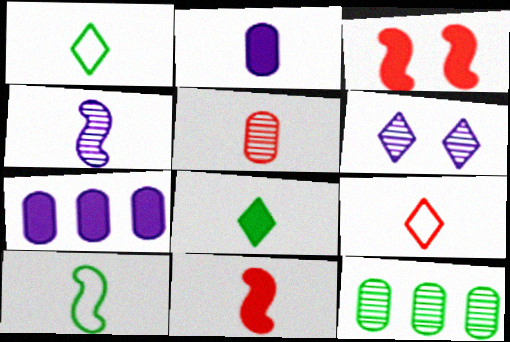[[2, 8, 11], 
[3, 7, 8], 
[4, 10, 11], 
[5, 9, 11]]